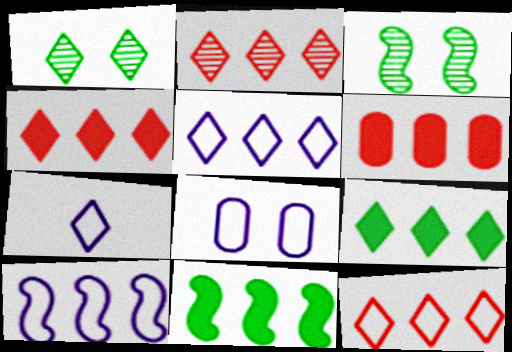[[1, 4, 7], 
[2, 4, 12], 
[2, 5, 9], 
[3, 6, 7], 
[7, 8, 10]]